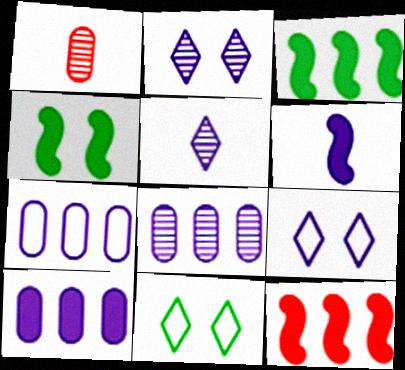[[1, 3, 9], 
[2, 6, 7], 
[4, 6, 12], 
[6, 8, 9], 
[7, 8, 10]]